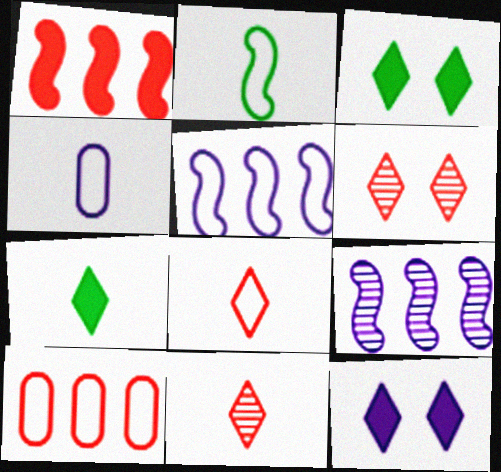[[2, 4, 8], 
[4, 9, 12]]